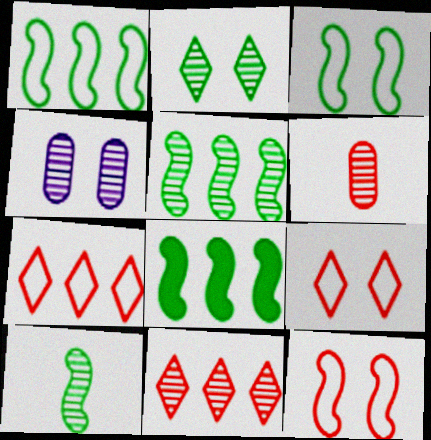[[1, 5, 8], 
[3, 8, 10], 
[4, 10, 11]]